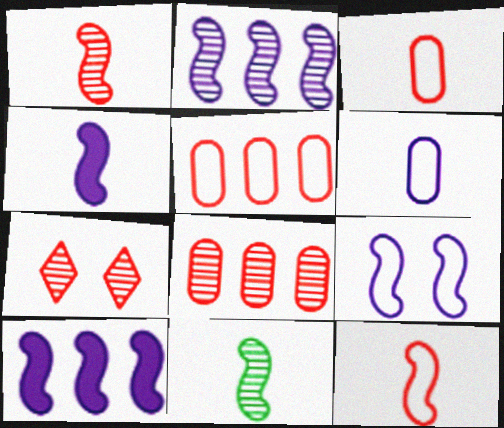[[1, 7, 8], 
[2, 4, 9], 
[4, 11, 12]]